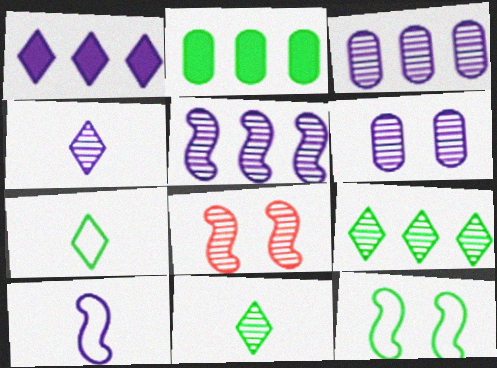[[1, 6, 10], 
[2, 11, 12], 
[3, 8, 11], 
[4, 5, 6]]